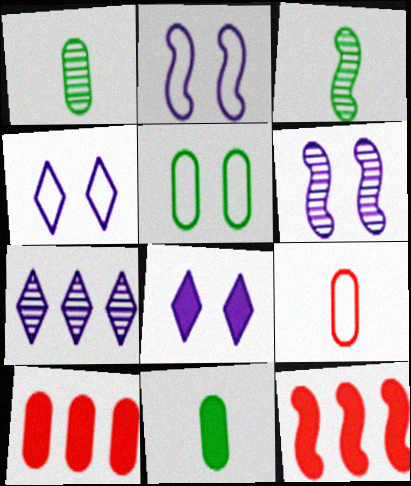[[1, 4, 12], 
[2, 3, 12], 
[3, 4, 10], 
[8, 11, 12]]